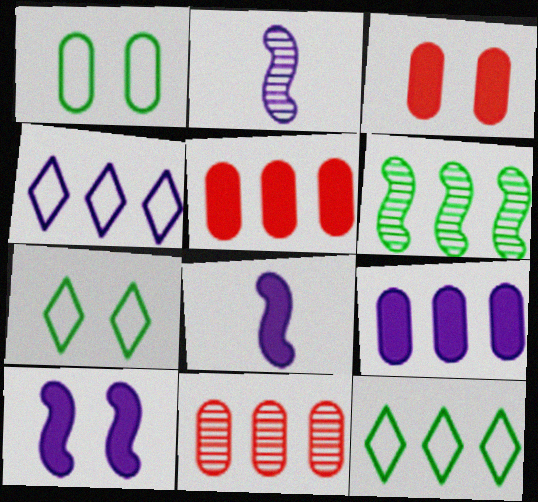[[2, 3, 12], 
[2, 5, 7], 
[4, 5, 6], 
[7, 8, 11]]